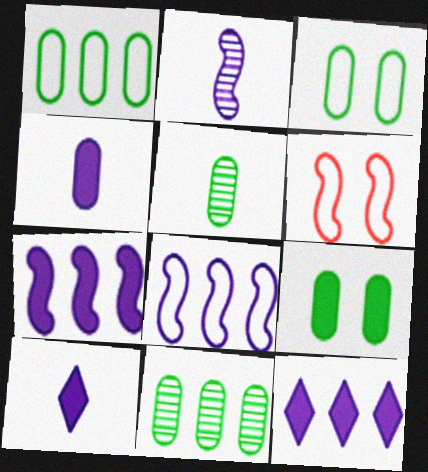[[1, 5, 9], 
[5, 6, 12], 
[6, 10, 11]]